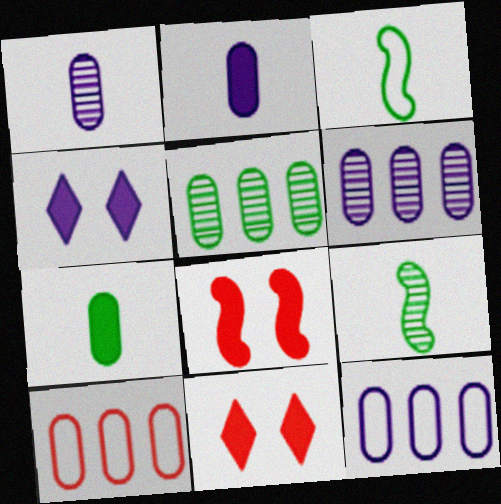[[3, 6, 11], 
[4, 9, 10], 
[9, 11, 12]]